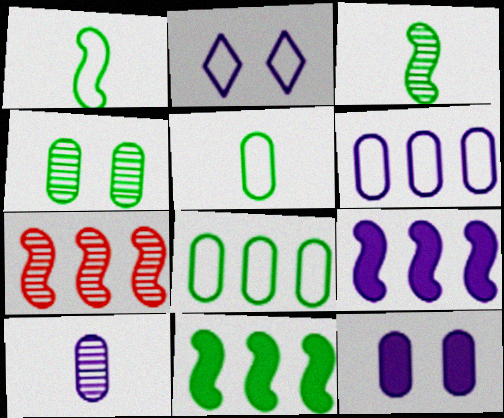[[2, 9, 10], 
[6, 10, 12]]